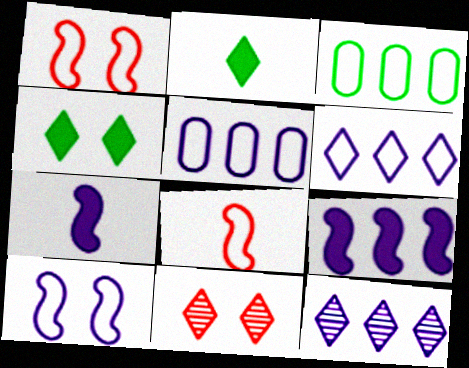[[2, 6, 11], 
[3, 7, 11], 
[5, 9, 12]]